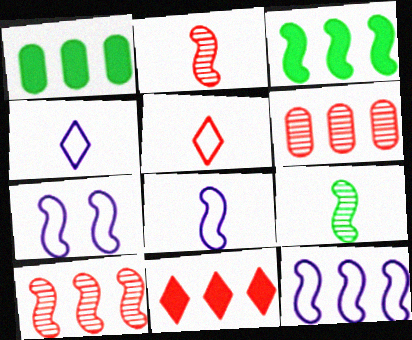[[2, 3, 7], 
[3, 10, 12], 
[7, 8, 12]]